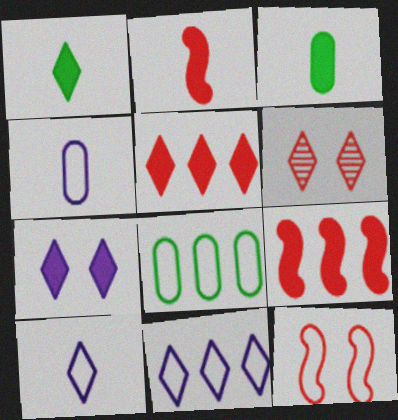[[1, 5, 7], 
[1, 6, 11], 
[3, 7, 9], 
[8, 10, 12]]